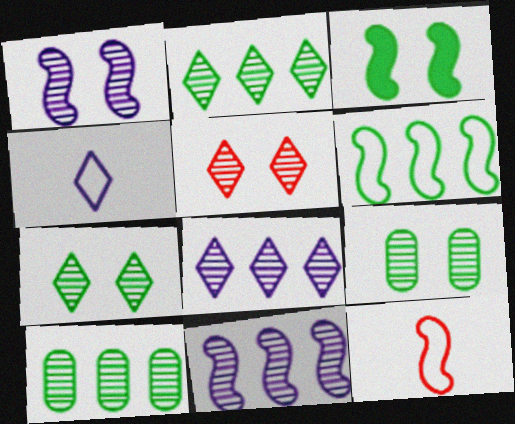[[1, 5, 9], 
[3, 11, 12]]